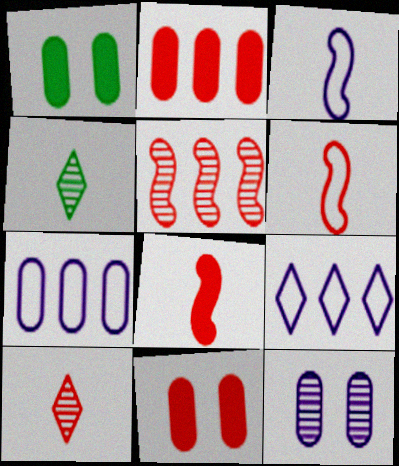[[4, 5, 12]]